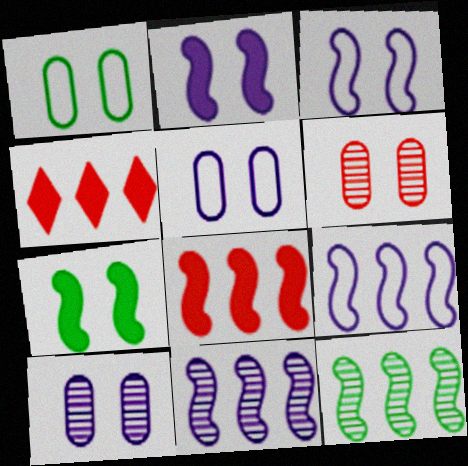[[8, 9, 12]]